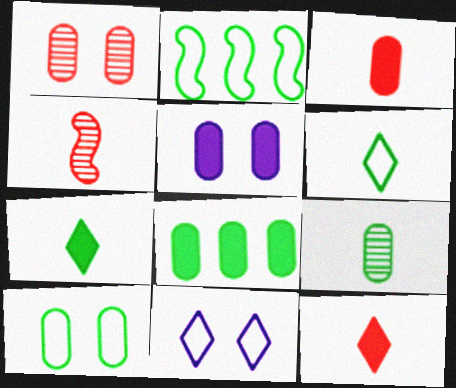[[1, 5, 10], 
[2, 6, 10], 
[3, 5, 8], 
[4, 8, 11], 
[8, 9, 10]]